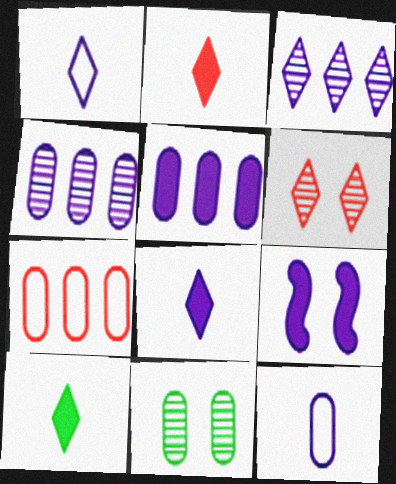[[1, 4, 9], 
[2, 8, 10], 
[3, 9, 12], 
[5, 8, 9]]